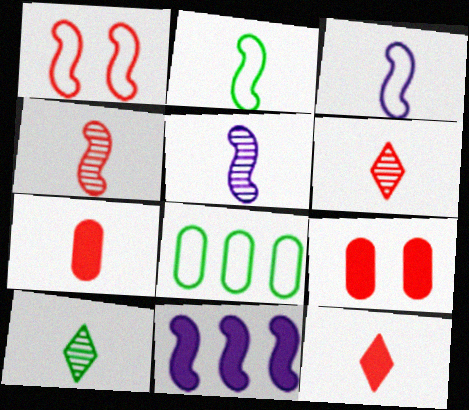[[3, 7, 10]]